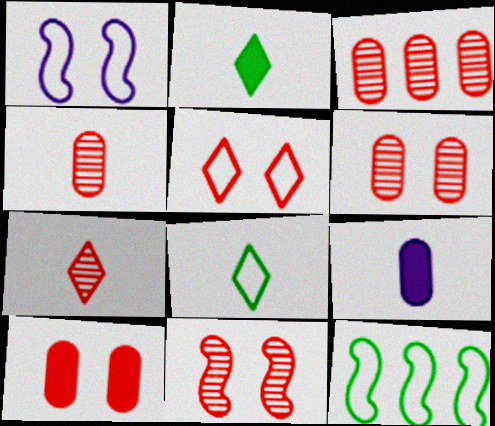[[1, 2, 3], 
[3, 4, 6], 
[3, 7, 11], 
[5, 10, 11]]